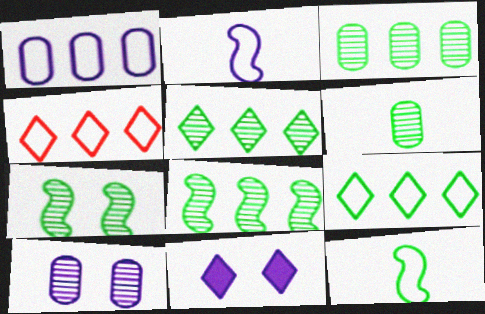[[3, 5, 8], 
[5, 6, 7]]